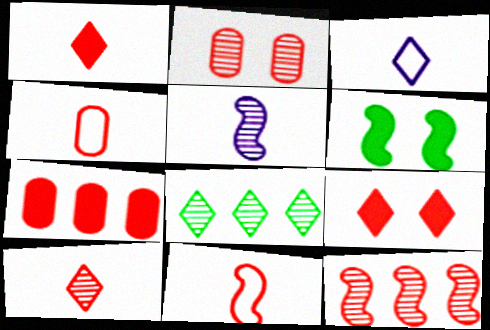[[2, 4, 7], 
[2, 5, 8], 
[2, 10, 12], 
[3, 8, 9], 
[4, 9, 12]]